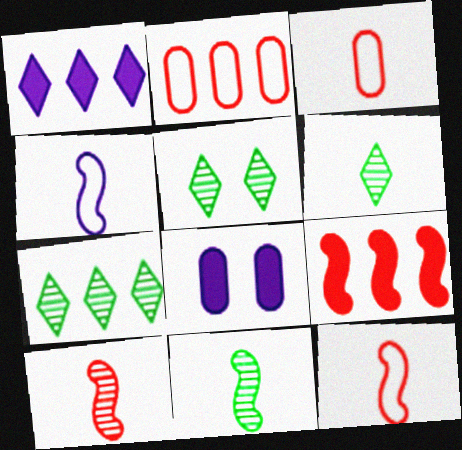[[5, 6, 7], 
[7, 8, 12]]